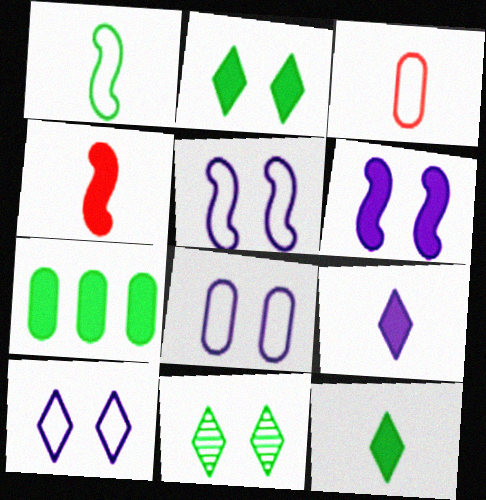[[1, 7, 11], 
[5, 8, 10]]